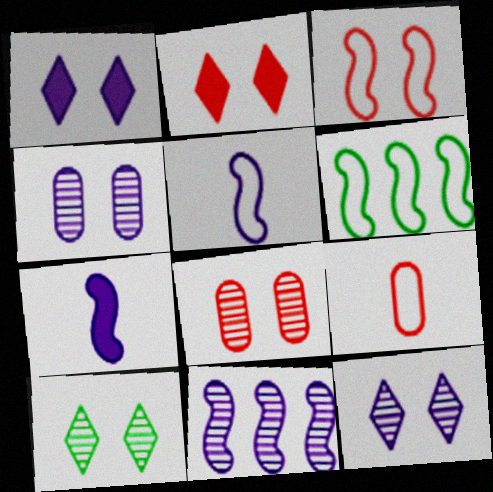[[2, 3, 8], 
[3, 5, 6]]